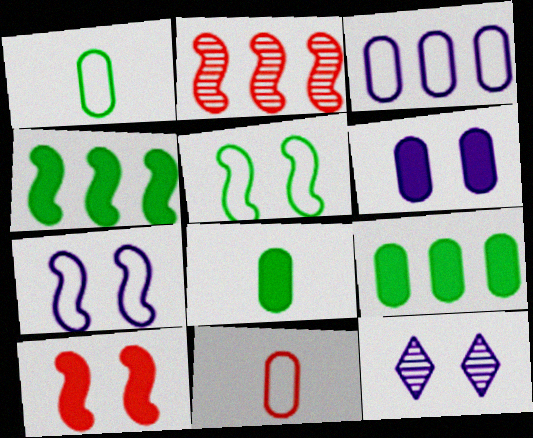[[4, 11, 12], 
[6, 7, 12]]